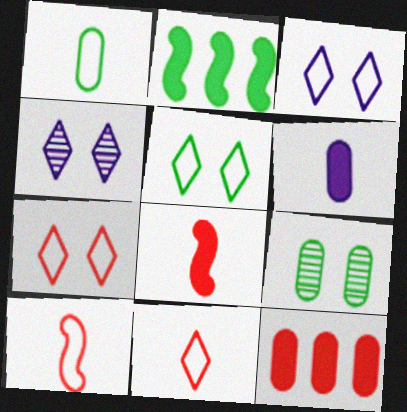[[3, 5, 7]]